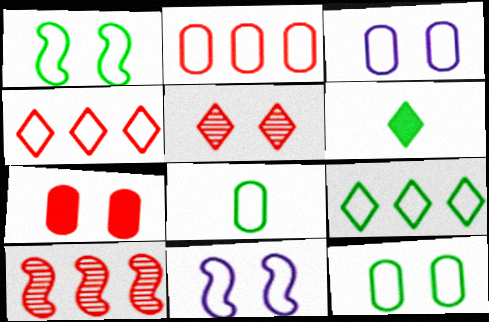[[1, 8, 9], 
[2, 3, 8], 
[3, 6, 10], 
[4, 8, 11]]